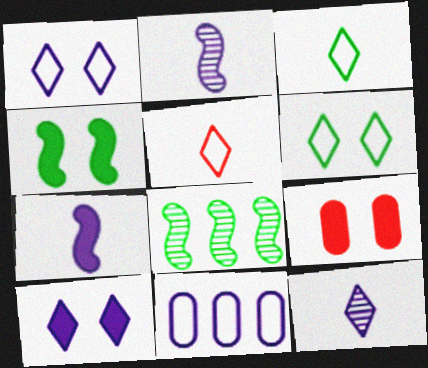[[2, 10, 11], 
[4, 9, 10]]